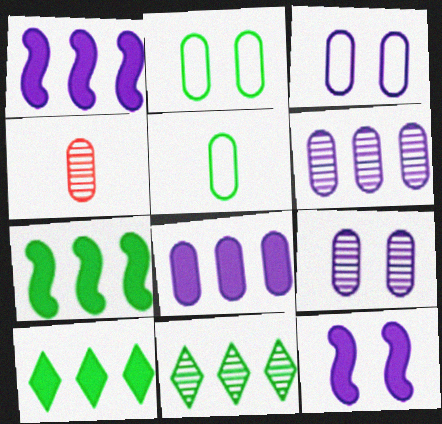[[2, 4, 8]]